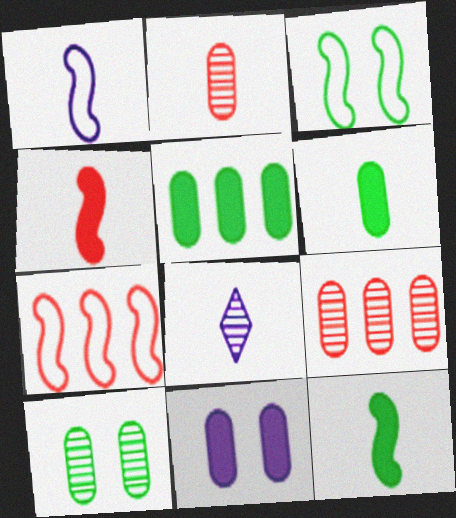[[1, 3, 7]]